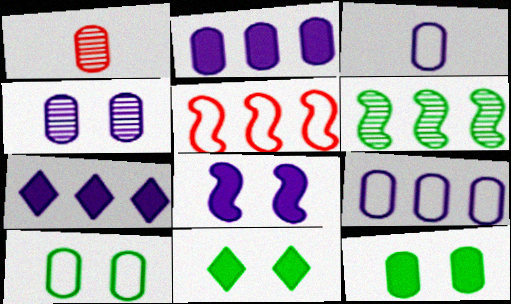[[1, 2, 10], 
[1, 9, 12], 
[2, 3, 4]]